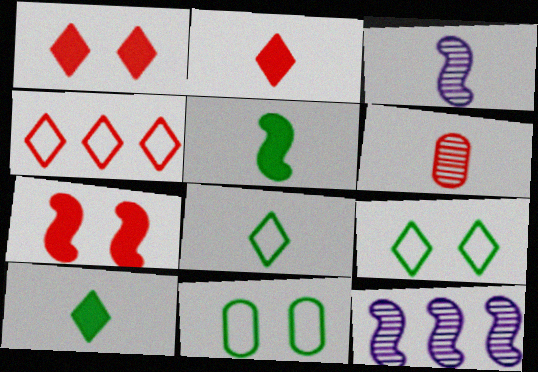[[2, 11, 12], 
[4, 6, 7]]